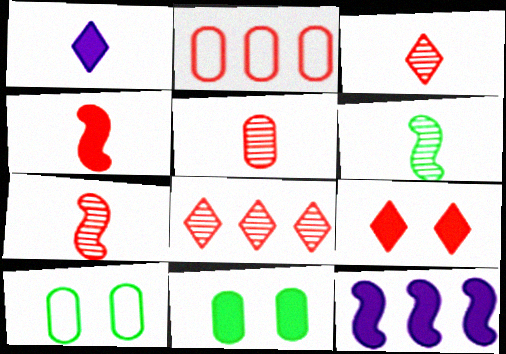[[2, 7, 9], 
[3, 5, 7], 
[3, 10, 12]]